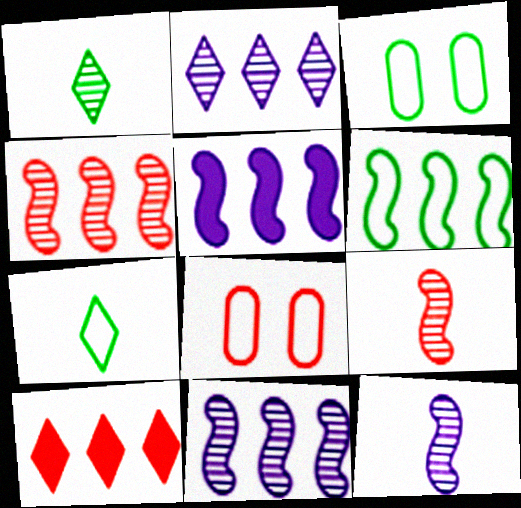[[1, 5, 8], 
[3, 6, 7], 
[3, 10, 12], 
[4, 5, 6], 
[8, 9, 10]]